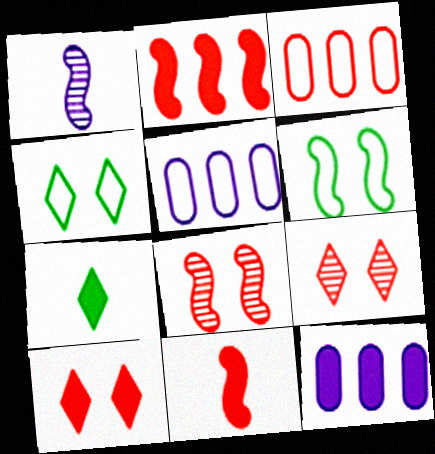[[1, 2, 6], 
[3, 9, 11], 
[5, 7, 8]]